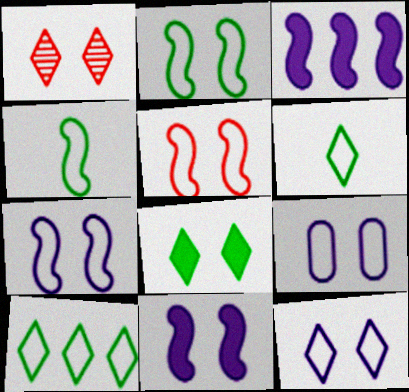[[1, 8, 12], 
[2, 5, 7], 
[7, 9, 12]]